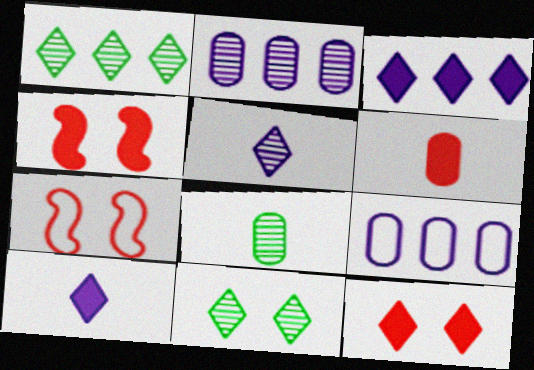[[3, 7, 8]]